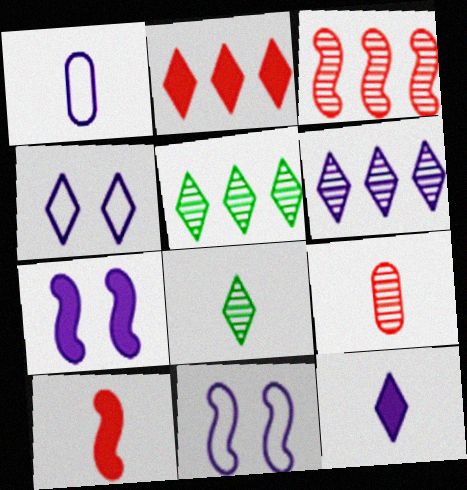[[1, 6, 7], 
[1, 8, 10], 
[2, 4, 8], 
[4, 6, 12]]